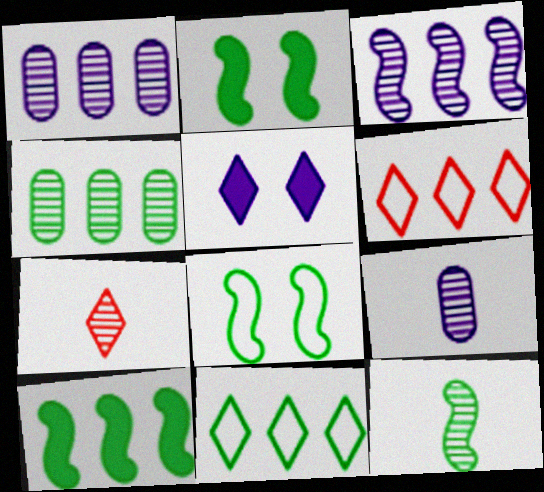[[1, 6, 10], 
[2, 6, 9], 
[4, 10, 11], 
[5, 7, 11], 
[7, 9, 12], 
[8, 10, 12]]